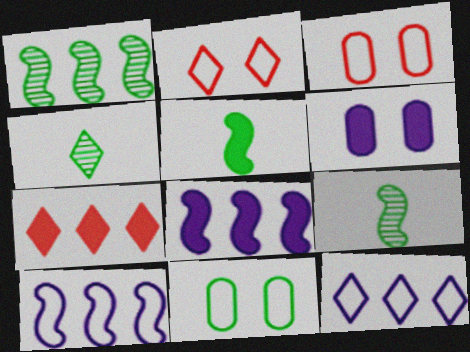[[3, 4, 8], 
[5, 6, 7]]